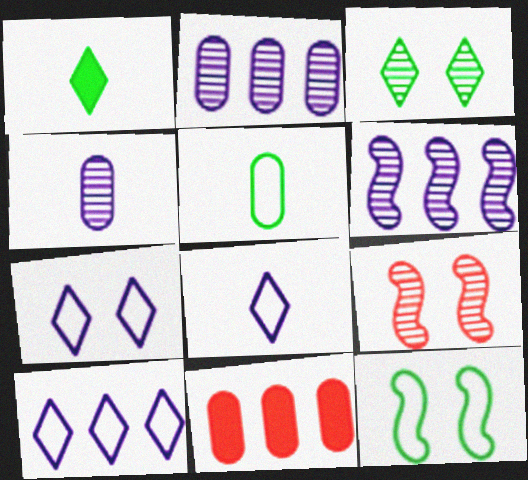[[7, 8, 10]]